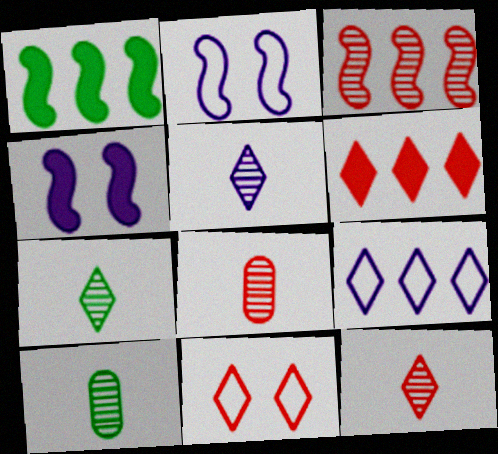[[2, 6, 10], 
[5, 7, 12], 
[6, 11, 12]]